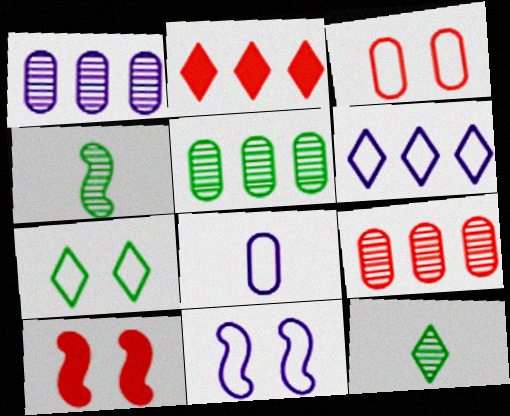[[1, 5, 9], 
[3, 7, 11], 
[6, 8, 11]]